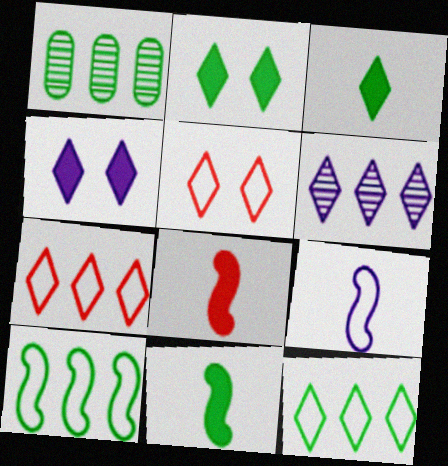[[3, 5, 6]]